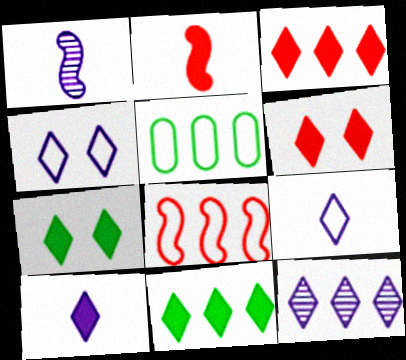[[1, 5, 6], 
[3, 7, 10], 
[4, 10, 12], 
[6, 10, 11]]